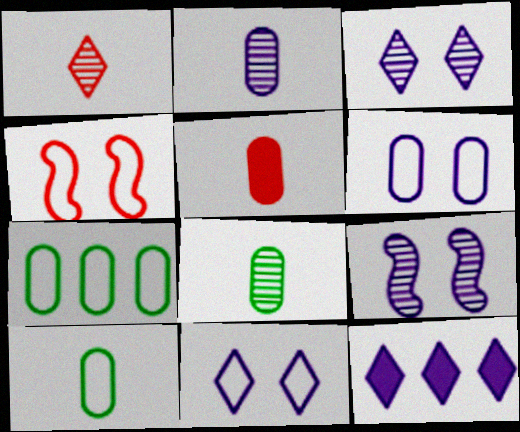[[2, 5, 10], 
[4, 8, 12]]